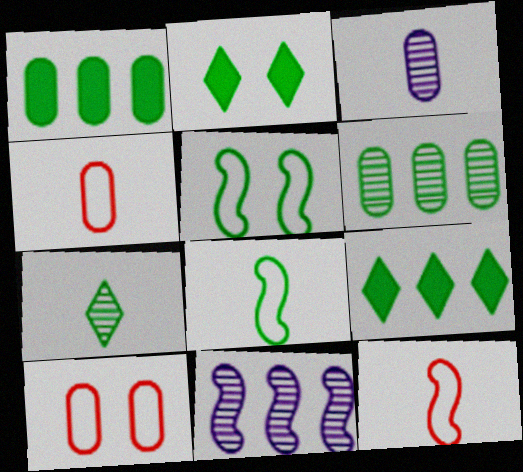[[1, 3, 10], 
[1, 5, 7], 
[2, 4, 11], 
[2, 6, 8]]